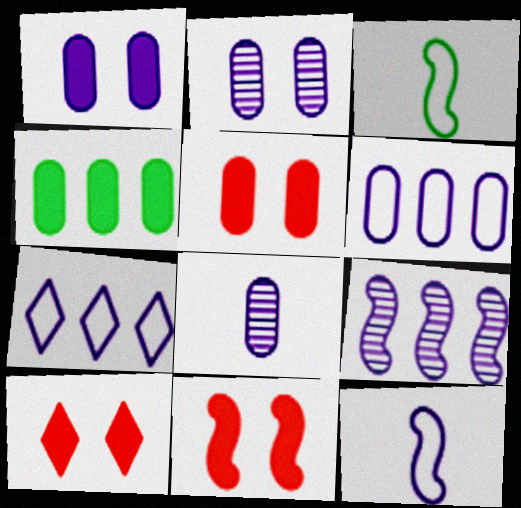[[1, 6, 8], 
[3, 9, 11], 
[5, 10, 11]]